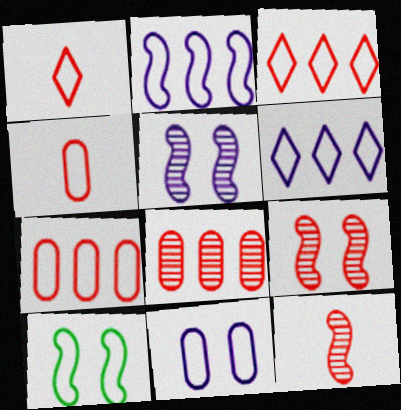[[4, 6, 10]]